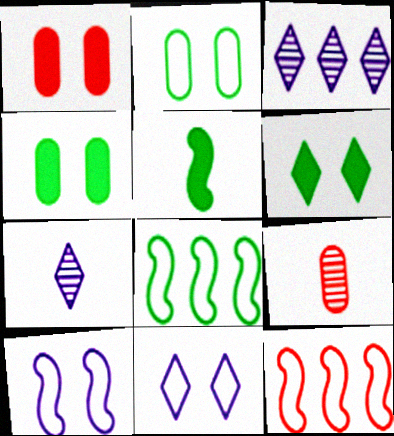[[1, 7, 8], 
[4, 7, 12]]